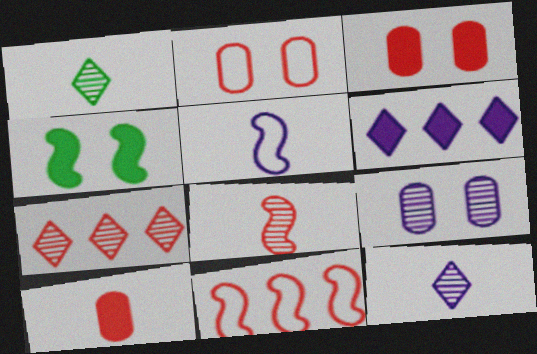[[1, 5, 10], 
[4, 6, 10], 
[5, 6, 9]]